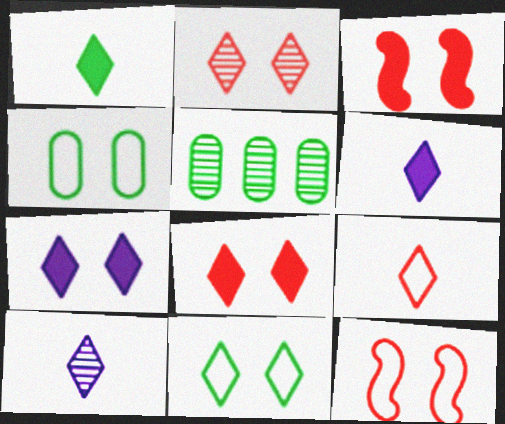[[1, 9, 10], 
[2, 7, 11], 
[5, 6, 12]]